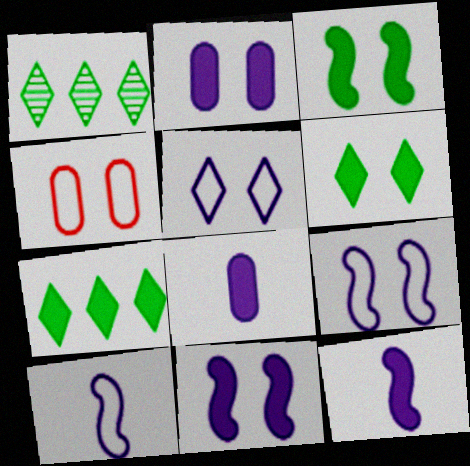[[1, 4, 12]]